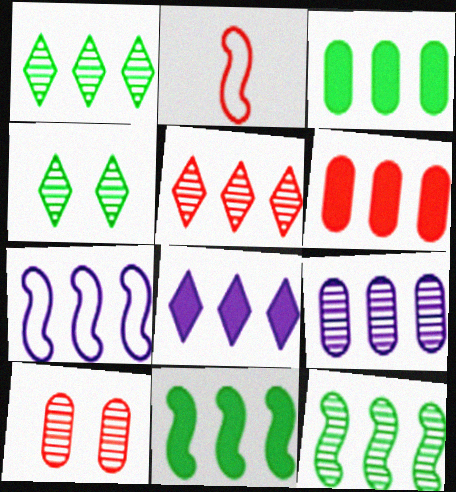[[1, 6, 7], 
[3, 5, 7], 
[5, 9, 12], 
[6, 8, 11], 
[7, 8, 9]]